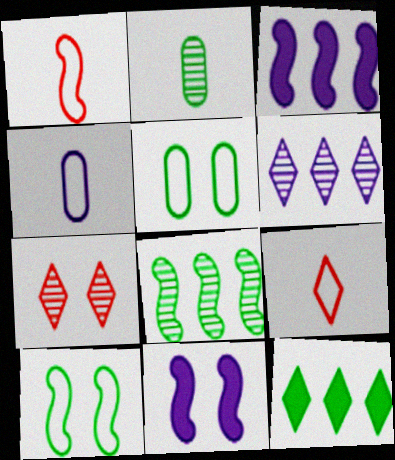[[1, 8, 11], 
[2, 10, 12], 
[4, 6, 11], 
[5, 7, 11]]